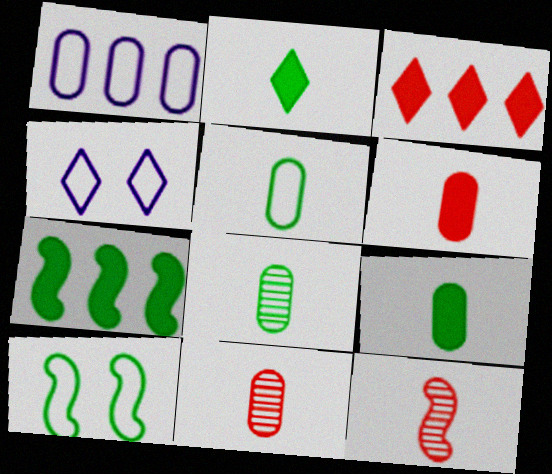[[4, 7, 11], 
[5, 8, 9]]